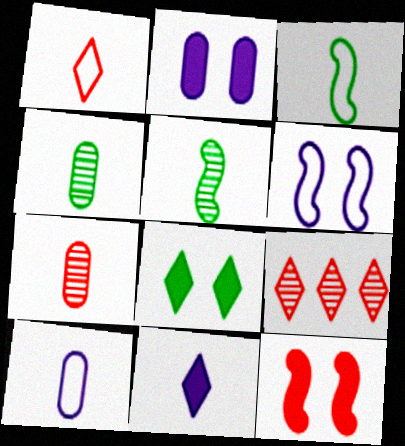[[1, 3, 10], 
[2, 3, 9], 
[2, 8, 12], 
[3, 7, 11]]